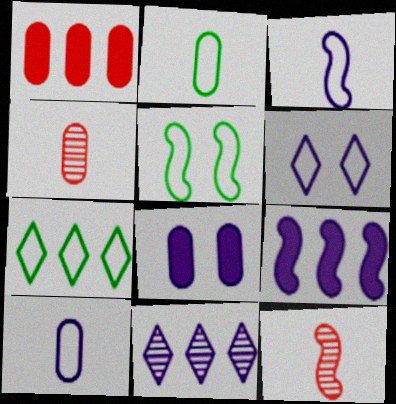[[2, 5, 7], 
[3, 8, 11], 
[5, 9, 12], 
[7, 8, 12]]